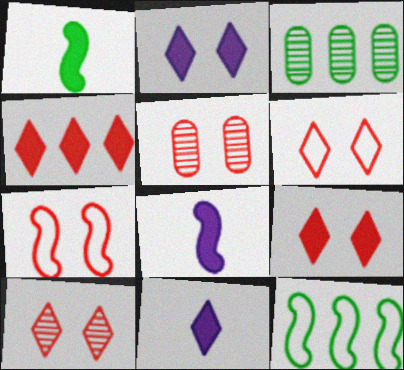[[3, 6, 8], 
[3, 7, 11], 
[5, 7, 9], 
[5, 11, 12], 
[6, 9, 10]]